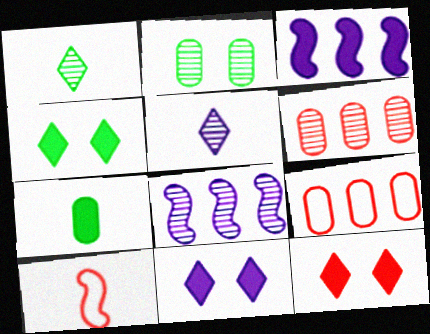[[3, 7, 12], 
[4, 11, 12], 
[5, 7, 10], 
[6, 10, 12]]